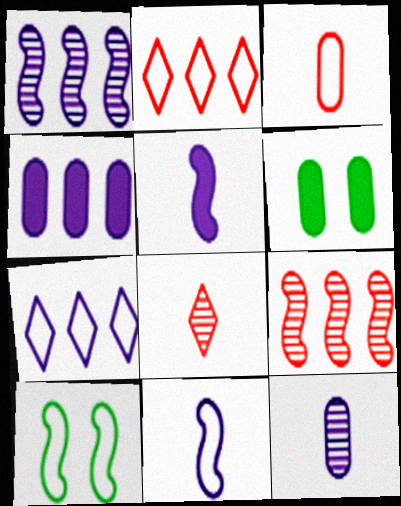[[1, 4, 7], 
[3, 7, 10], 
[4, 8, 10], 
[5, 9, 10]]